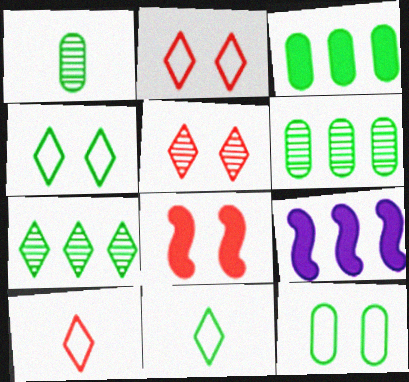[[1, 2, 9], 
[1, 3, 12]]